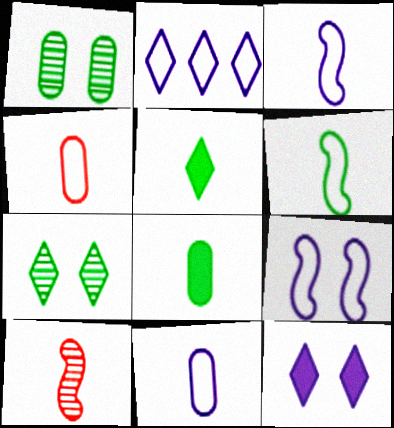[[2, 9, 11], 
[5, 10, 11]]